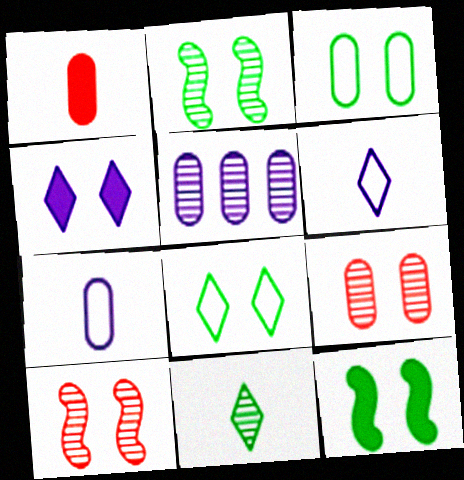[[1, 3, 5], 
[3, 4, 10], 
[5, 10, 11]]